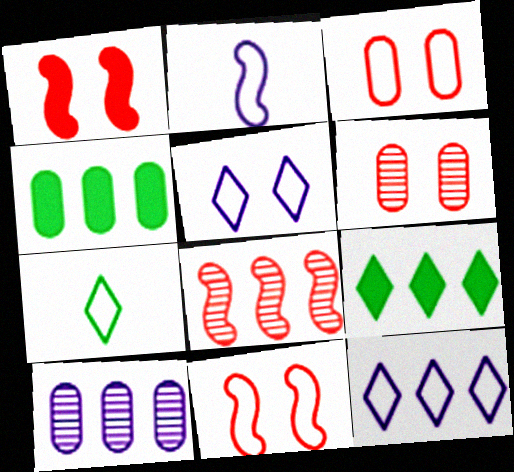[[1, 7, 10], 
[2, 6, 9], 
[4, 8, 12]]